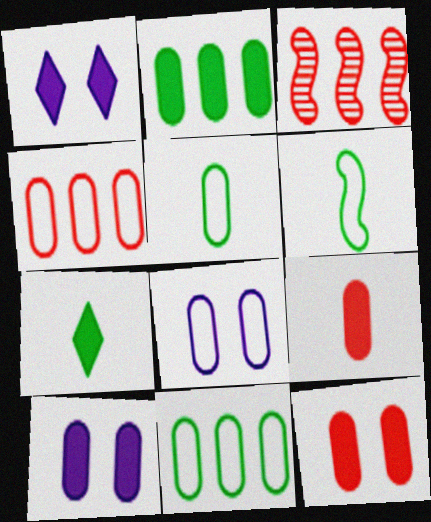[[1, 3, 5], 
[2, 9, 10], 
[3, 7, 8], 
[4, 5, 8]]